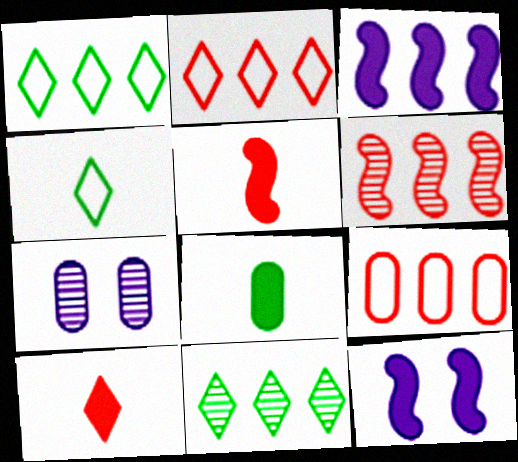[[1, 5, 7], 
[3, 9, 11], 
[7, 8, 9]]